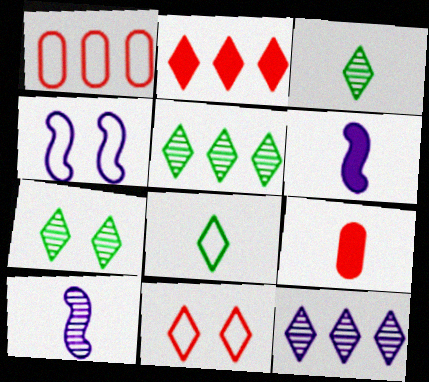[[1, 4, 8], 
[1, 6, 7], 
[3, 5, 7], 
[4, 5, 9], 
[8, 9, 10]]